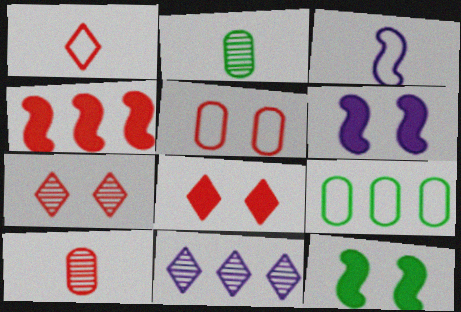[[4, 9, 11]]